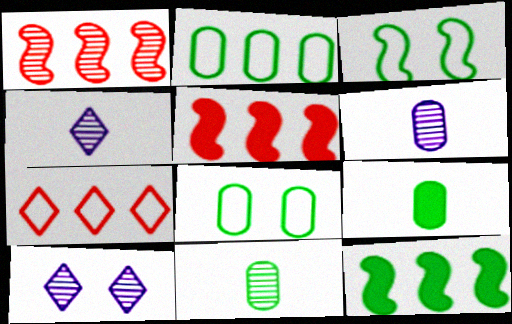[[1, 10, 11], 
[4, 5, 8]]